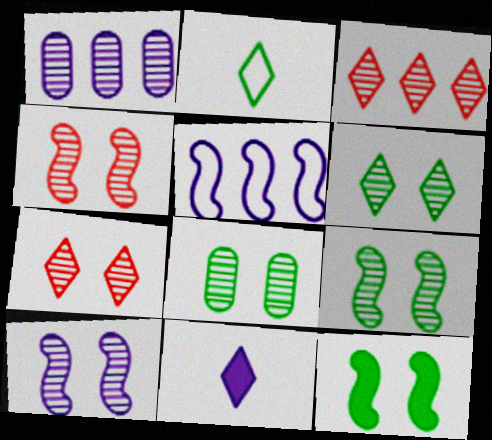[[4, 9, 10], 
[6, 8, 9], 
[7, 8, 10]]